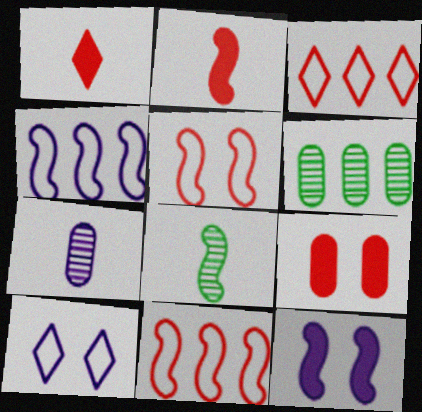[[2, 6, 10], 
[8, 11, 12]]